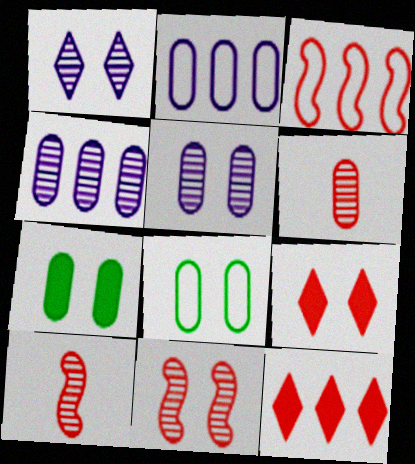[[2, 6, 7], 
[3, 6, 9]]